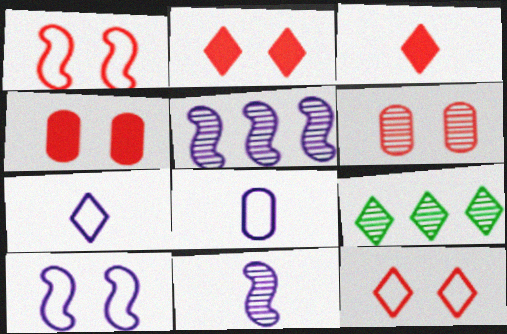[[1, 2, 6], 
[2, 7, 9], 
[6, 9, 11]]